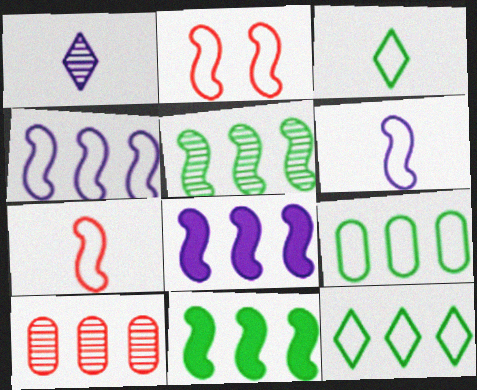[[8, 10, 12]]